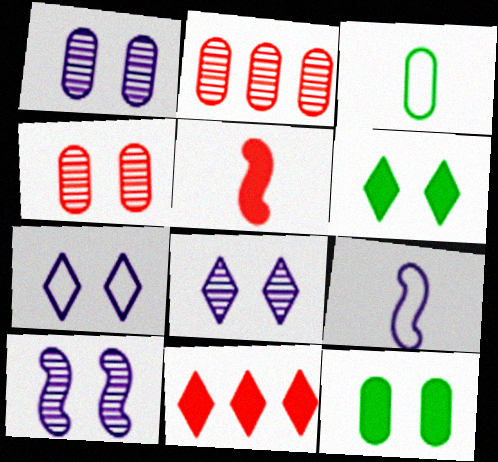[[1, 8, 10], 
[2, 6, 9], 
[3, 10, 11]]